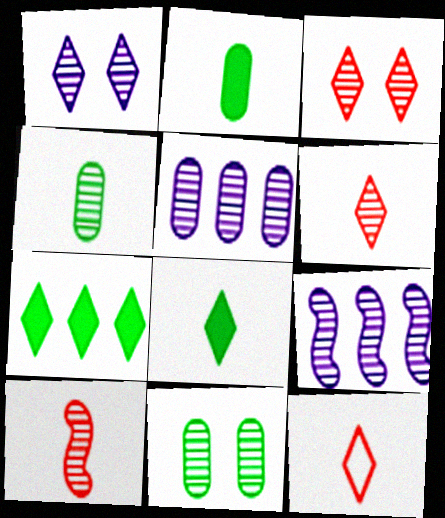[[1, 7, 12], 
[3, 4, 9], 
[6, 9, 11]]